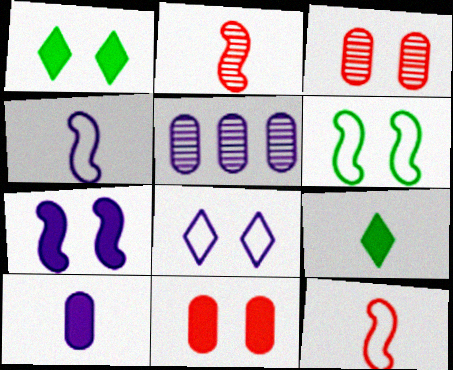[[1, 5, 12], 
[1, 7, 11]]